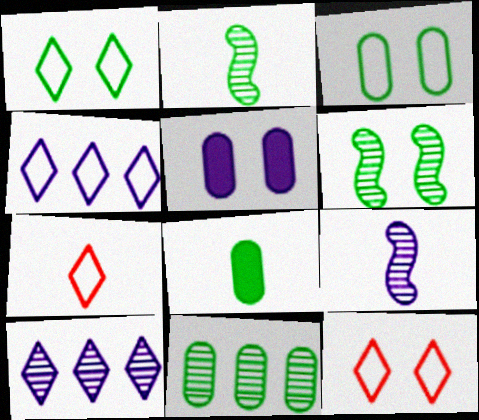[[1, 4, 7], 
[3, 8, 11], 
[4, 5, 9], 
[5, 6, 12], 
[7, 8, 9]]